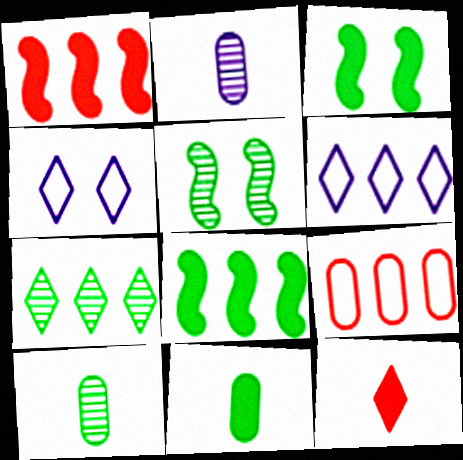[[1, 4, 10], 
[4, 7, 12], 
[5, 7, 10]]